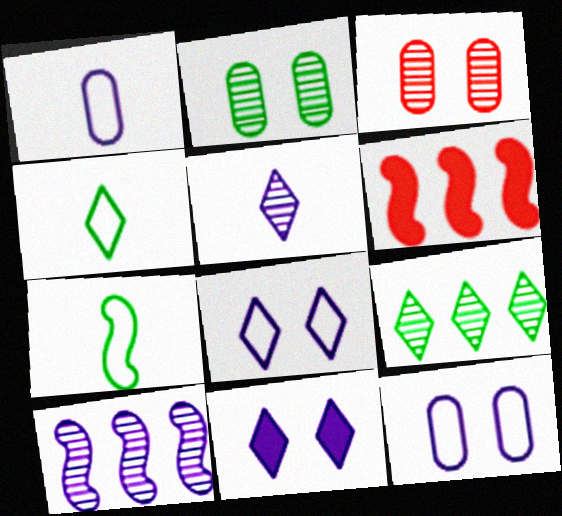[[1, 10, 11]]